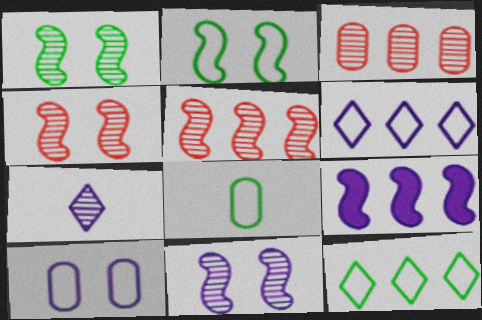[[1, 3, 7], 
[1, 4, 11], 
[2, 8, 12], 
[3, 9, 12], 
[7, 9, 10]]